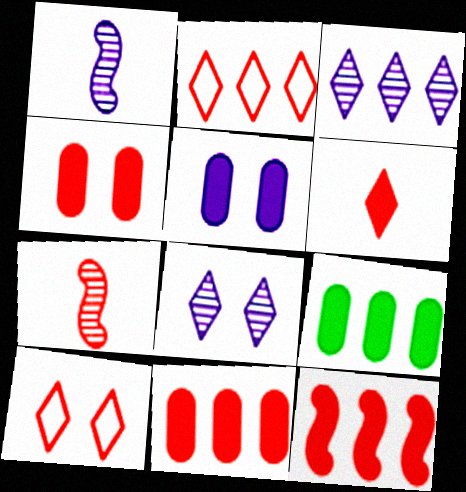[[1, 9, 10], 
[2, 4, 7], 
[4, 6, 12], 
[7, 10, 11]]